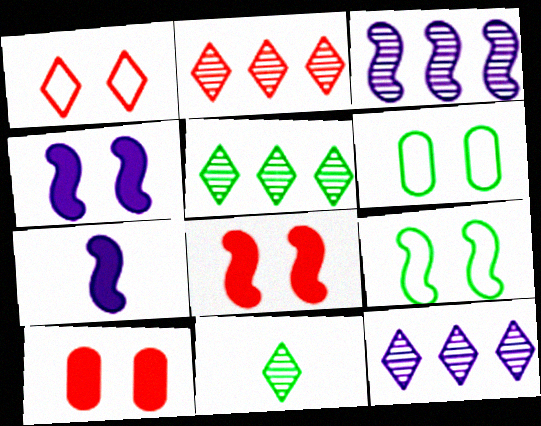[[2, 5, 12], 
[2, 6, 7]]